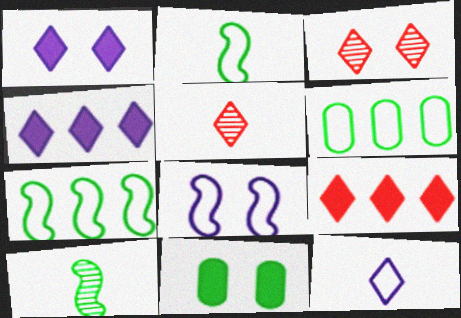[[3, 8, 11]]